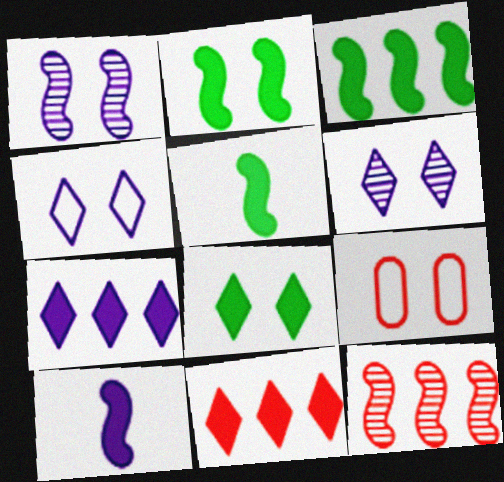[[1, 8, 9], 
[2, 3, 5], 
[2, 6, 9]]